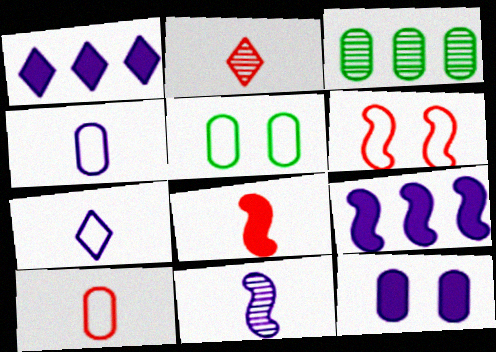[[2, 5, 9], 
[2, 8, 10], 
[3, 10, 12]]